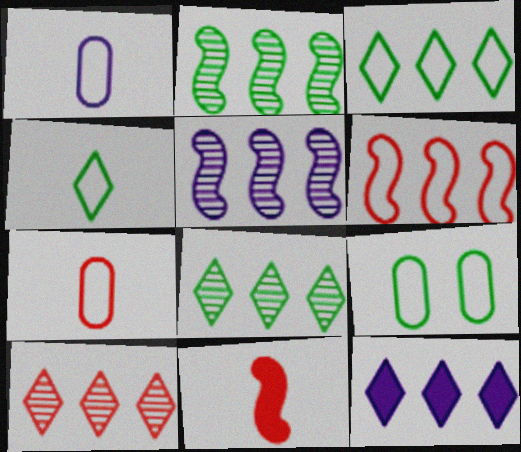[[3, 10, 12]]